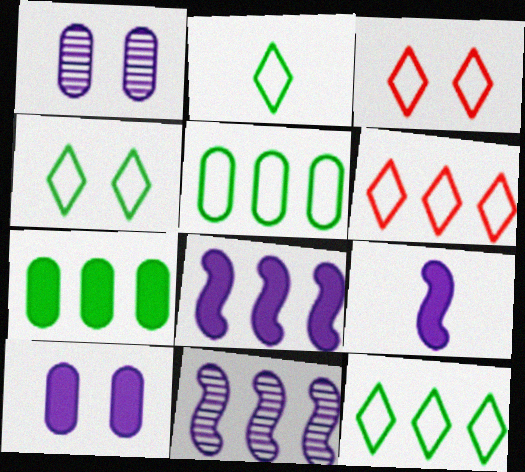[[2, 4, 12], 
[6, 7, 11]]